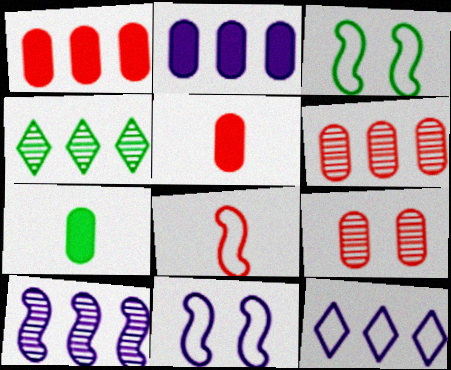[[2, 10, 12], 
[3, 4, 7], 
[4, 5, 11], 
[4, 6, 10]]